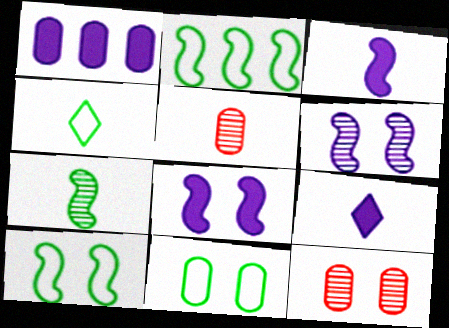[[1, 5, 11], 
[1, 8, 9], 
[2, 4, 11], 
[2, 9, 12], 
[3, 4, 5]]